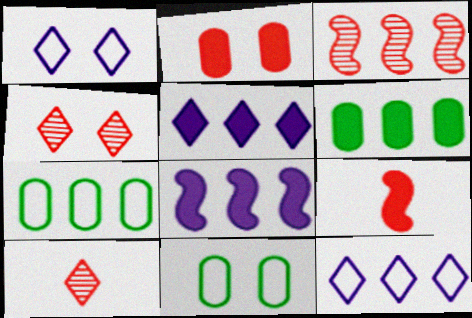[[3, 5, 7], 
[3, 6, 12], 
[8, 10, 11]]